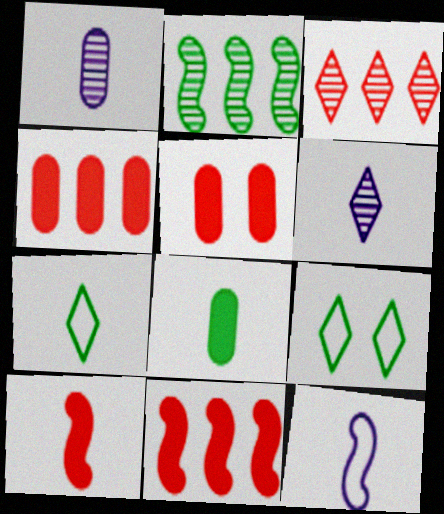[[1, 7, 10], 
[1, 9, 11], 
[2, 8, 9]]